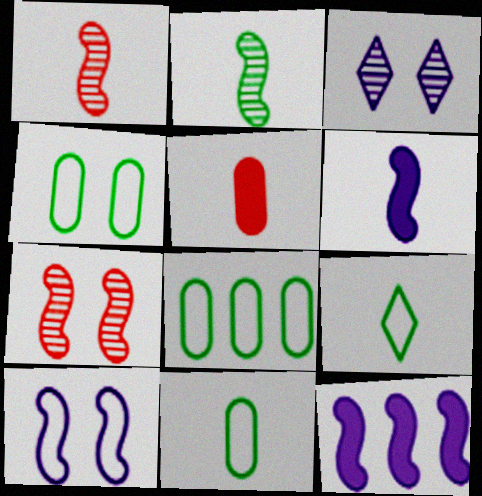[[4, 8, 11]]